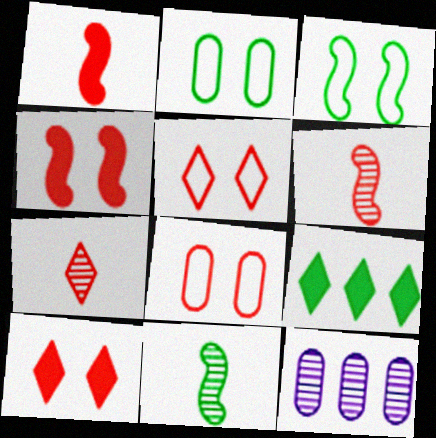[[2, 9, 11]]